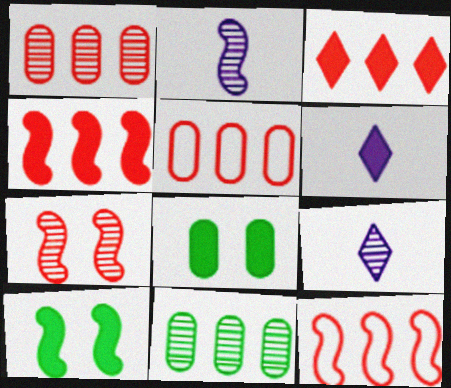[[1, 3, 12], 
[2, 10, 12], 
[4, 6, 8], 
[5, 9, 10], 
[7, 9, 11], 
[8, 9, 12]]